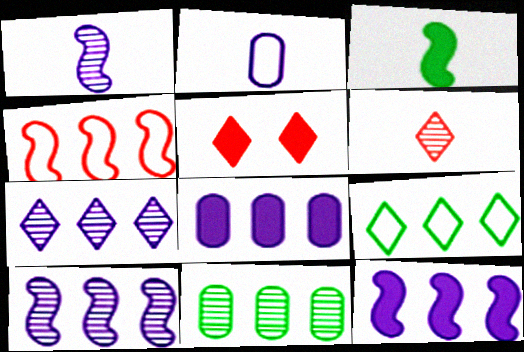[[2, 3, 6], 
[3, 5, 8]]